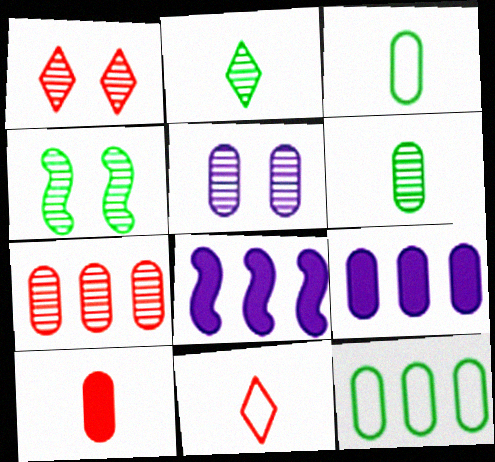[[1, 3, 8], 
[1, 4, 5], 
[4, 9, 11], 
[5, 6, 7], 
[5, 10, 12], 
[7, 9, 12]]